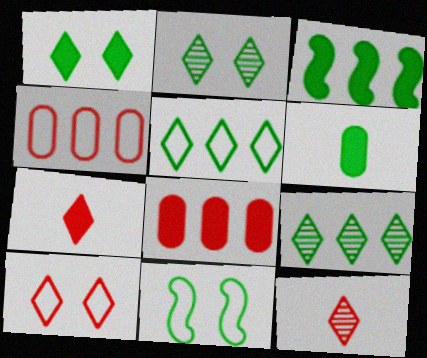[[1, 3, 6], 
[6, 9, 11]]